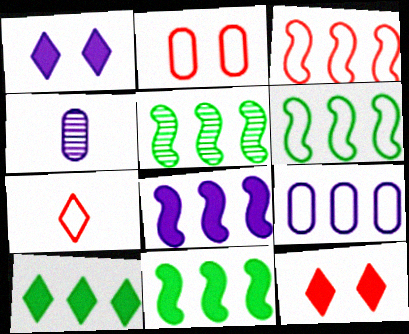[[2, 3, 7], 
[3, 5, 8], 
[4, 6, 12], 
[5, 6, 11]]